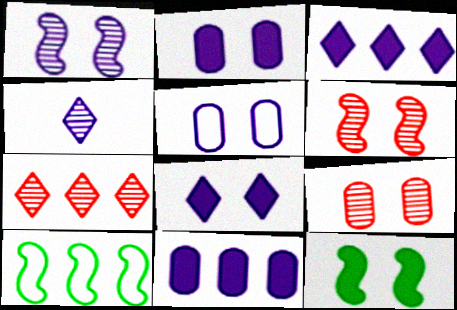[[1, 5, 8], 
[7, 10, 11]]